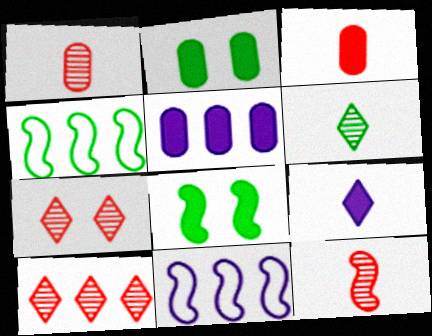[[2, 3, 5], 
[2, 4, 6], 
[4, 5, 10], 
[8, 11, 12]]